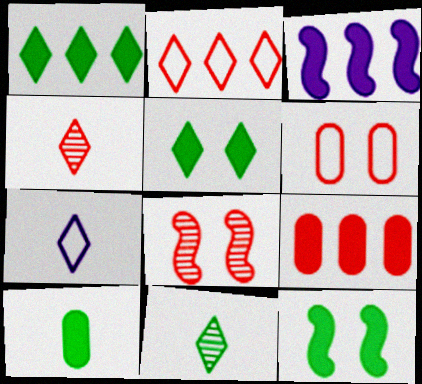[[1, 3, 9], 
[1, 10, 12], 
[3, 6, 11]]